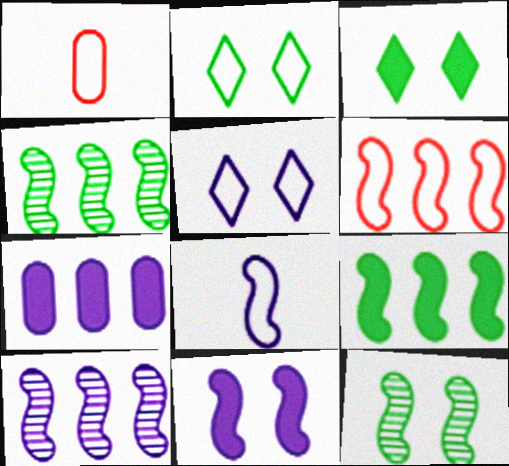[[1, 3, 10], 
[6, 9, 10], 
[8, 10, 11]]